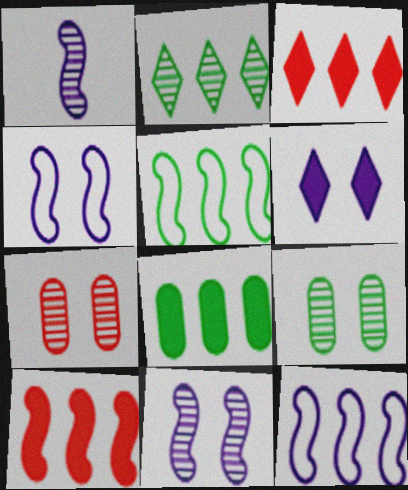[[1, 2, 7], 
[2, 5, 8]]